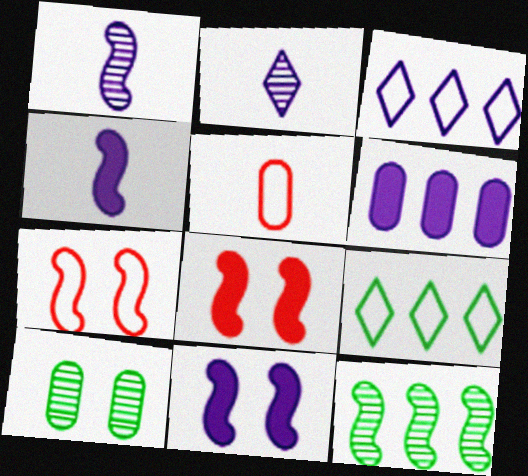[[4, 7, 12], 
[5, 6, 10]]